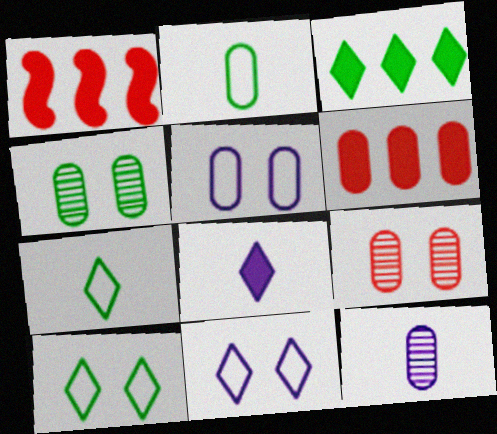[[1, 10, 12]]